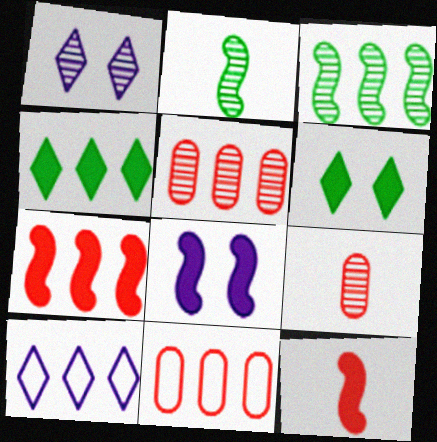[[1, 2, 5], 
[1, 3, 9]]